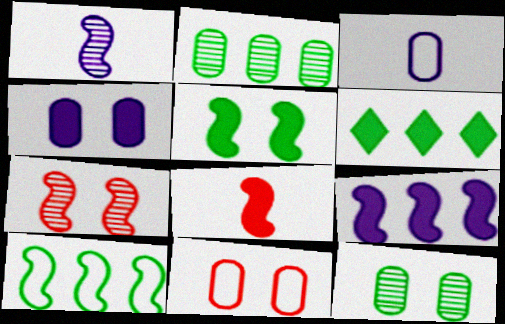[[1, 6, 11], 
[2, 6, 10], 
[3, 6, 7], 
[4, 6, 8], 
[4, 11, 12], 
[5, 8, 9]]